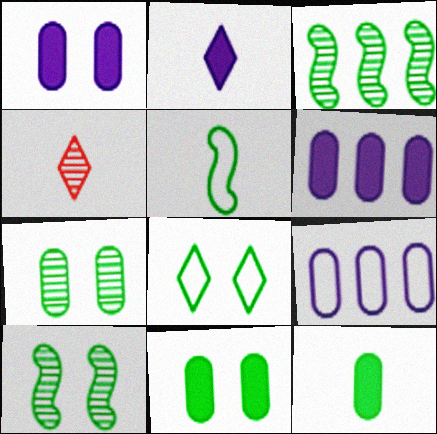[[3, 8, 12], 
[8, 10, 11]]